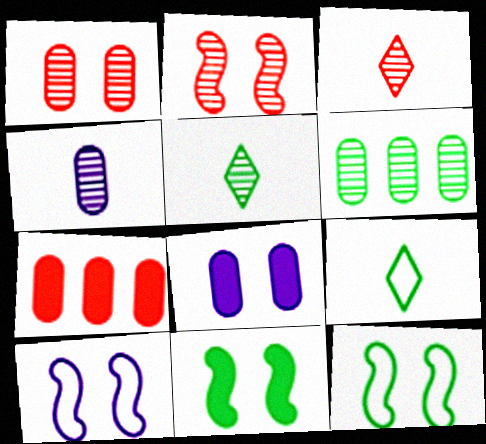[[1, 4, 6], 
[2, 10, 11], 
[5, 7, 10], 
[6, 9, 11]]